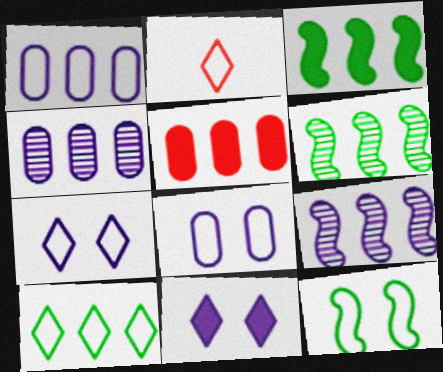[[1, 2, 12], 
[2, 7, 10], 
[5, 9, 10]]